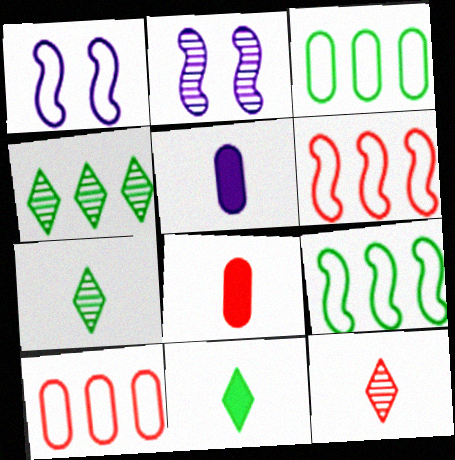[[1, 4, 8], 
[2, 10, 11]]